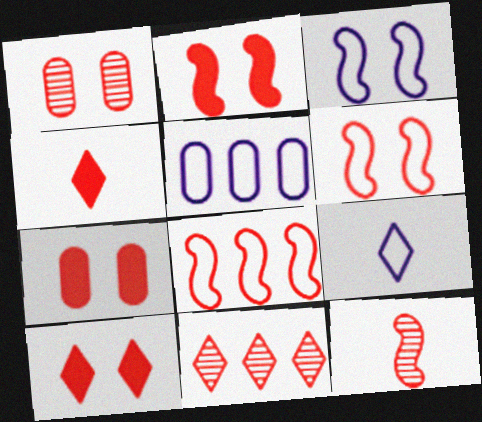[[1, 4, 8], 
[1, 6, 10], 
[1, 11, 12], 
[2, 7, 10], 
[2, 8, 12], 
[3, 5, 9]]